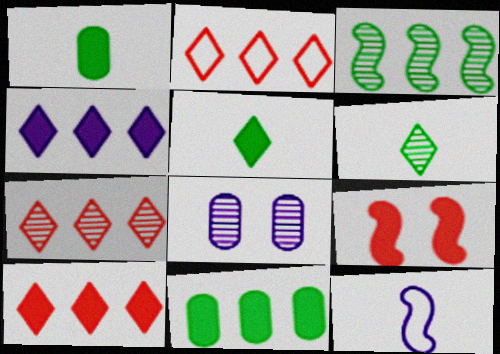[[1, 4, 9], 
[2, 7, 10], 
[3, 9, 12], 
[4, 8, 12]]